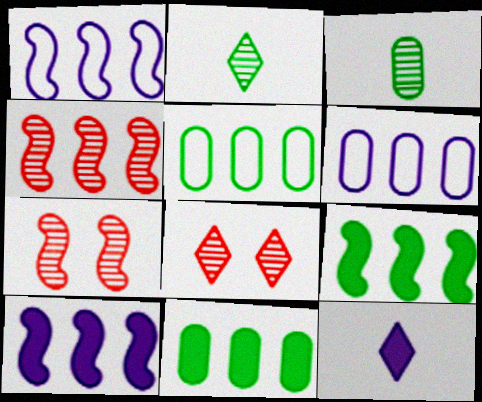[[1, 4, 9], 
[5, 7, 12]]